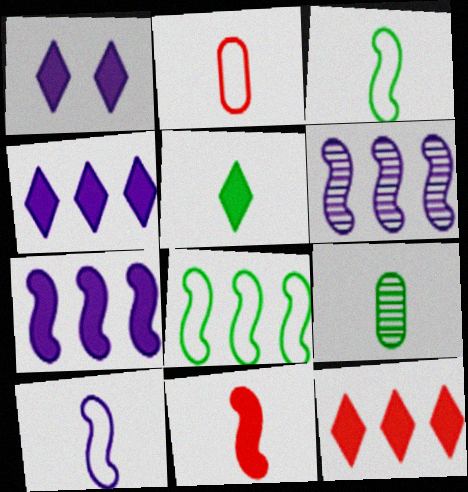[[1, 5, 12], 
[3, 5, 9]]